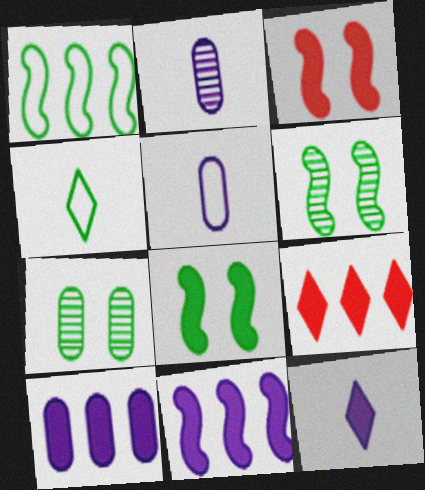[[5, 6, 9]]